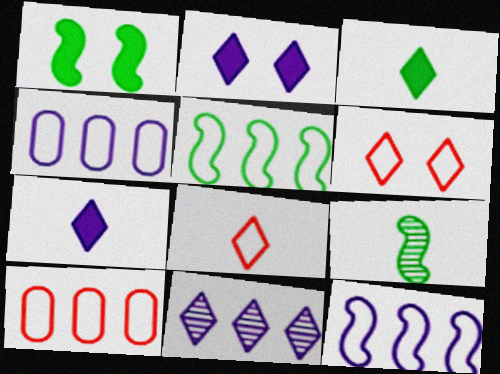[[1, 5, 9], 
[2, 9, 10], 
[3, 6, 11]]